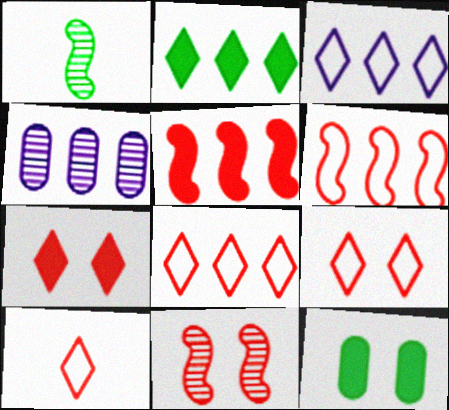[[2, 4, 6], 
[8, 9, 10]]